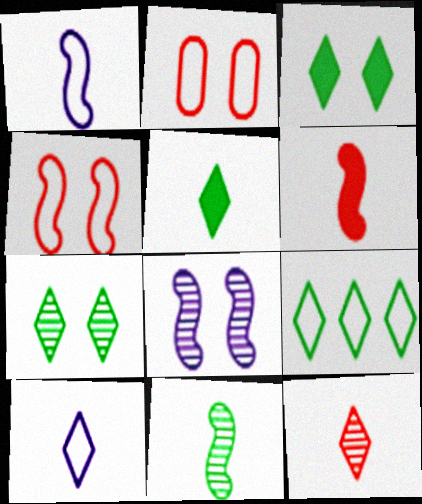[[1, 2, 9], 
[1, 6, 11], 
[2, 3, 8], 
[5, 7, 9], 
[5, 10, 12]]